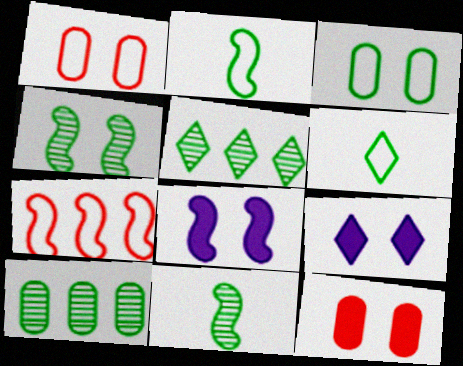[[1, 4, 9], 
[7, 8, 11]]